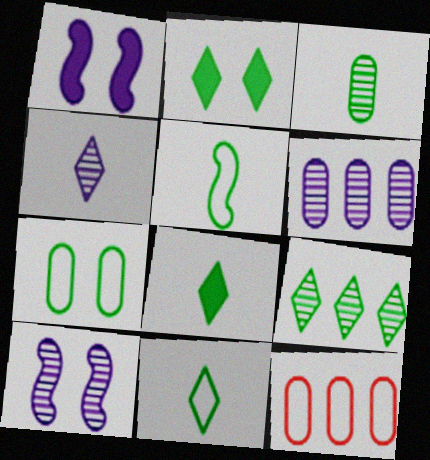[[2, 9, 11], 
[3, 5, 8], 
[4, 6, 10], 
[8, 10, 12]]